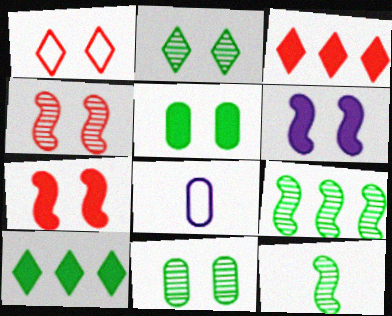[[1, 6, 11], 
[4, 8, 10]]